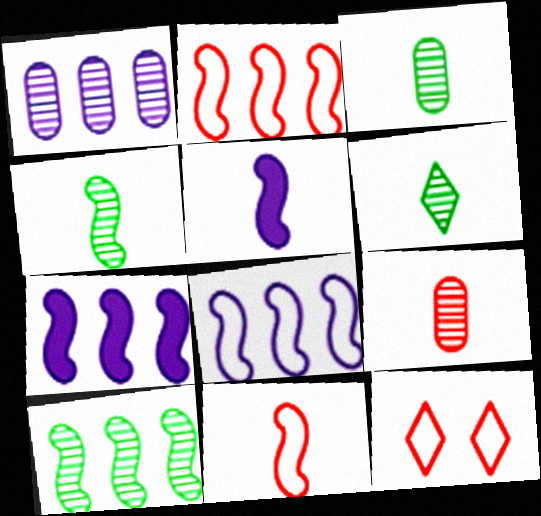[[2, 7, 10], 
[3, 4, 6], 
[3, 7, 12], 
[4, 5, 11]]